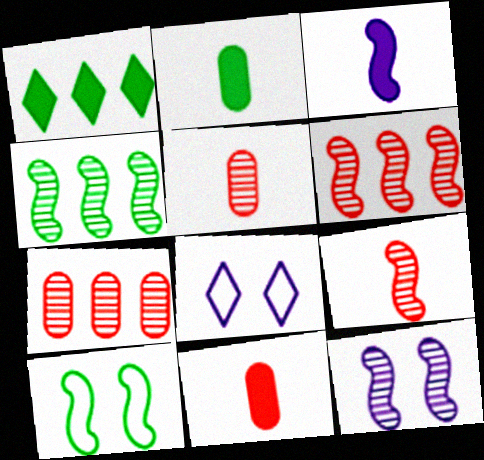[[2, 6, 8], 
[3, 6, 10], 
[4, 8, 11], 
[4, 9, 12]]